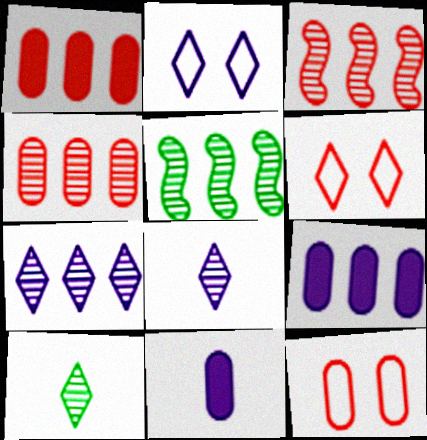[[4, 5, 7], 
[5, 6, 11]]